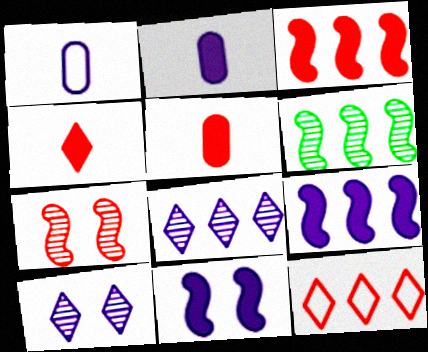[[1, 8, 11], 
[1, 9, 10], 
[5, 7, 12]]